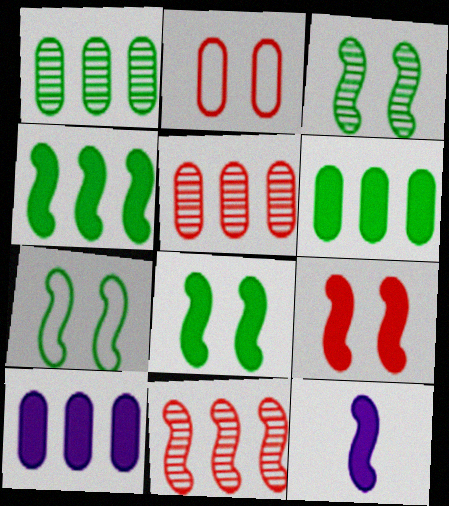[[3, 7, 8], 
[4, 9, 12], 
[7, 11, 12]]